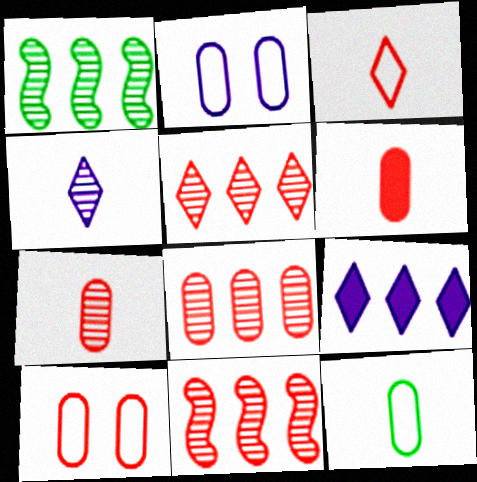[[5, 8, 11], 
[6, 8, 10]]